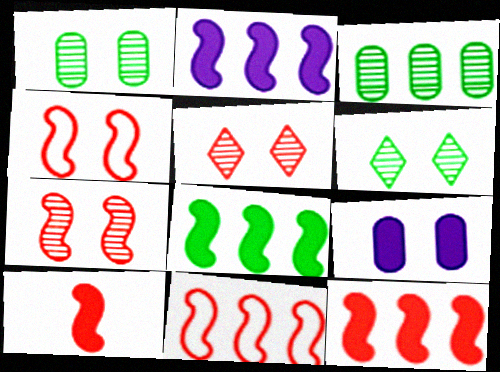[[2, 8, 12], 
[4, 6, 9], 
[7, 10, 11]]